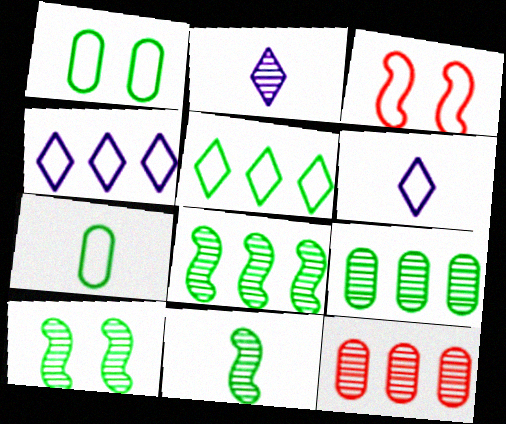[[2, 10, 12], 
[3, 4, 7], 
[8, 10, 11]]